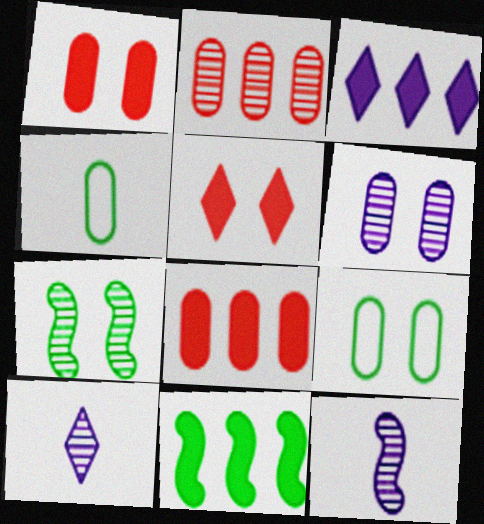[[1, 6, 9], 
[2, 7, 10], 
[3, 8, 11], 
[4, 6, 8]]